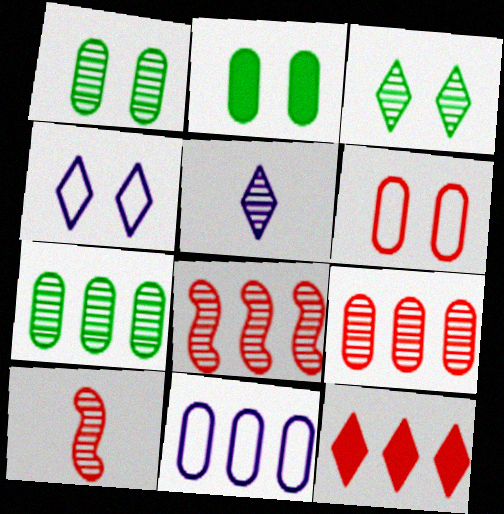[[1, 5, 8], 
[6, 10, 12]]